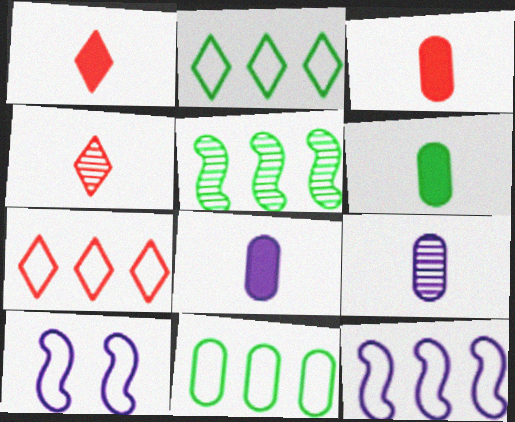[[3, 6, 8], 
[7, 11, 12]]